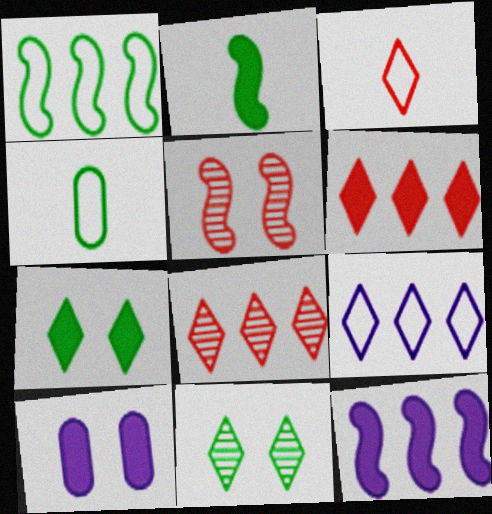[[2, 6, 10]]